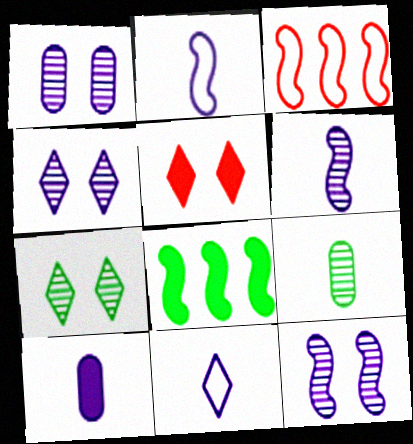[[1, 4, 12], 
[3, 7, 10], 
[5, 8, 10], 
[6, 10, 11]]